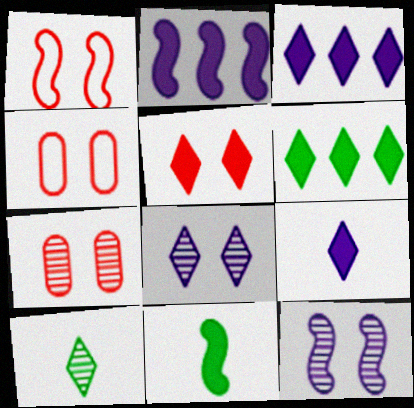[[1, 5, 7], 
[2, 4, 10], 
[5, 6, 9]]